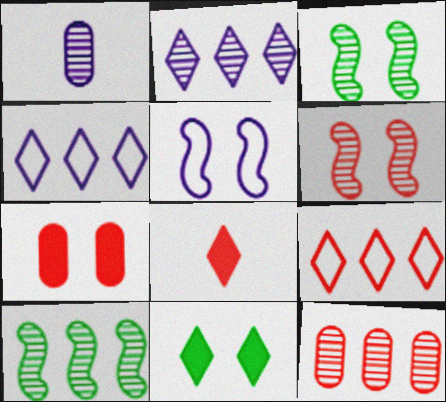[[2, 10, 12]]